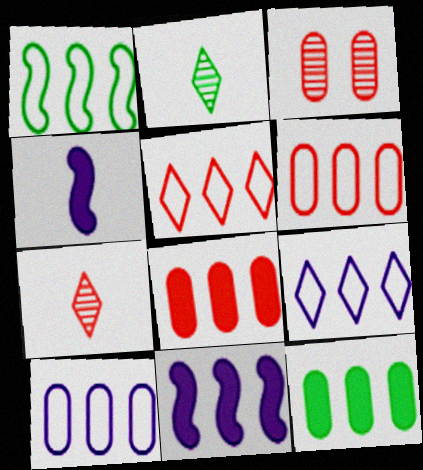[[1, 5, 10], 
[1, 6, 9]]